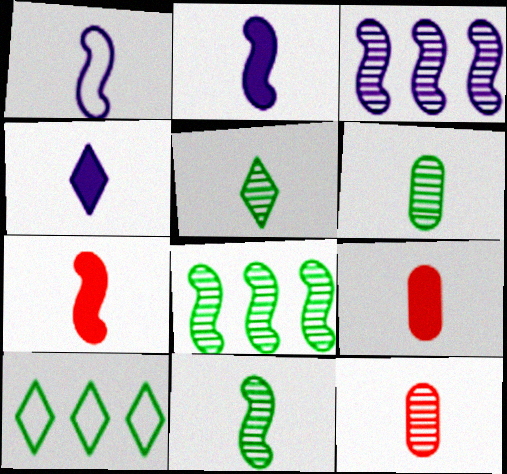[[1, 5, 9], 
[1, 7, 11], 
[5, 6, 11]]